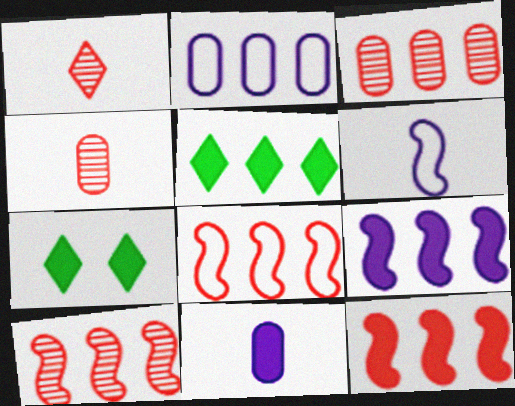[[2, 5, 10], 
[3, 6, 7], 
[7, 11, 12], 
[8, 10, 12]]